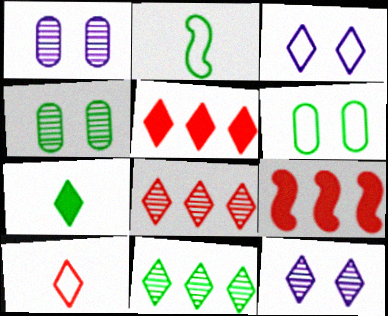[[1, 2, 5], 
[3, 7, 8]]